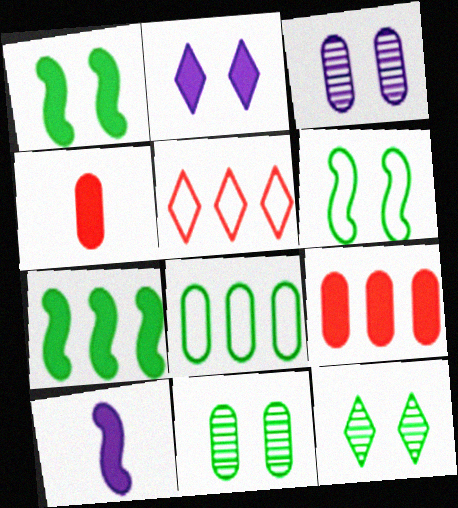[[2, 4, 7], 
[3, 4, 8], 
[5, 10, 11]]